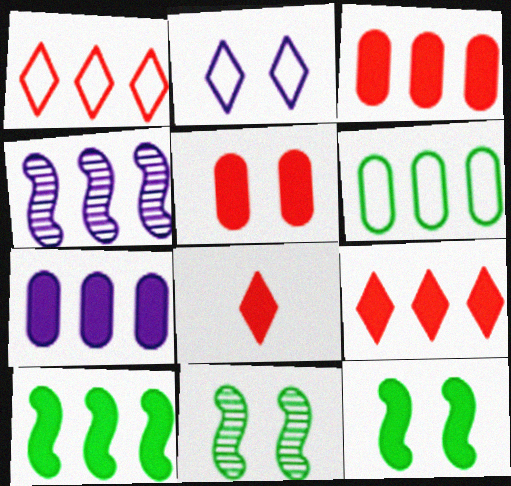[[2, 5, 11], 
[4, 6, 9], 
[7, 8, 12], 
[7, 9, 10]]